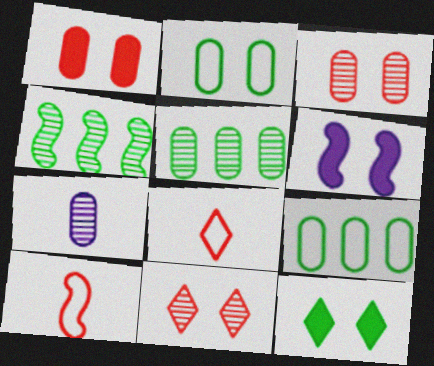[[1, 6, 12], 
[1, 7, 9], 
[2, 6, 11], 
[3, 5, 7], 
[4, 6, 10], 
[4, 7, 11], 
[5, 6, 8]]